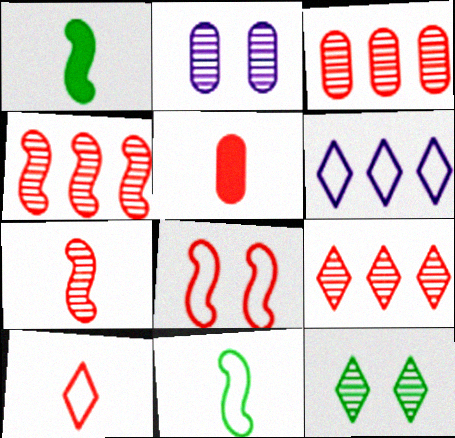[[3, 4, 9], 
[5, 7, 10], 
[5, 8, 9]]